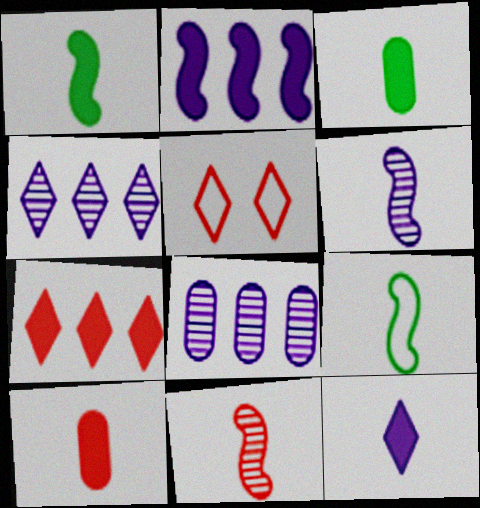[[1, 5, 8], 
[1, 10, 12]]